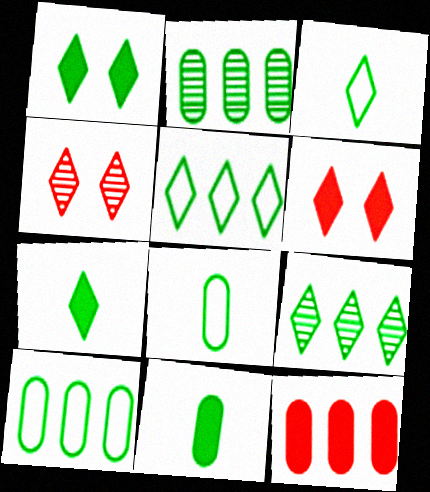[[1, 3, 9]]